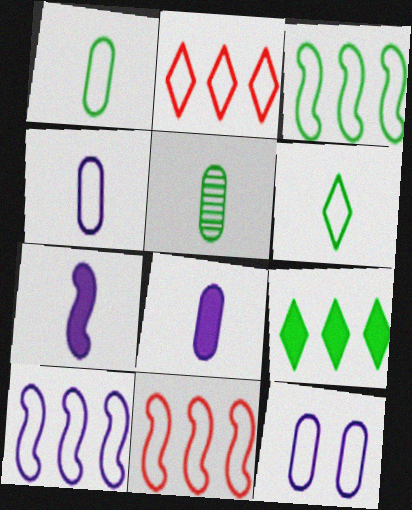[[3, 10, 11], 
[6, 11, 12]]